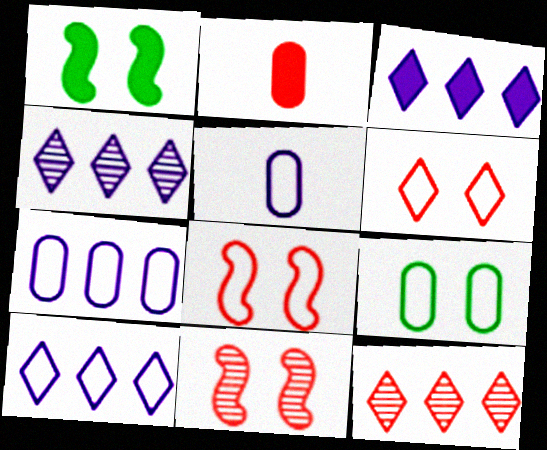[[1, 2, 3], 
[1, 5, 12], 
[2, 8, 12], 
[3, 4, 10]]